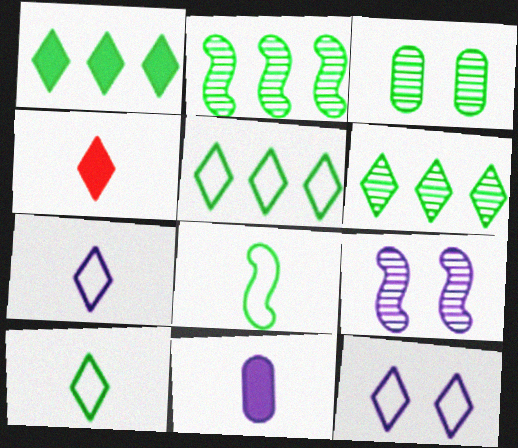[[1, 3, 8], 
[1, 5, 6], 
[4, 6, 12]]